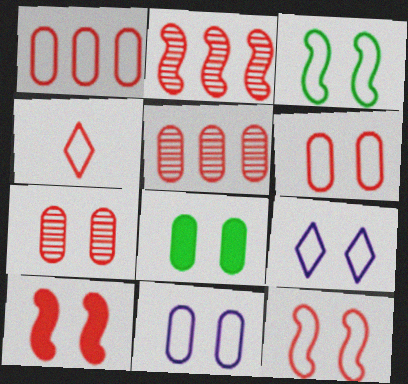[[1, 4, 12], 
[3, 6, 9], 
[4, 5, 10], 
[7, 8, 11]]